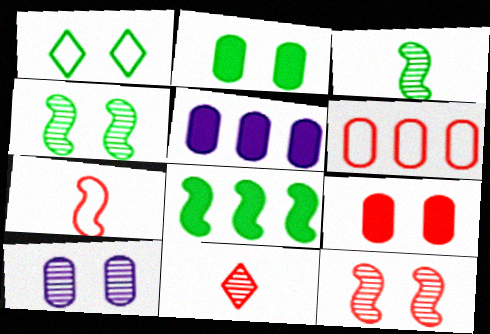[[1, 2, 4]]